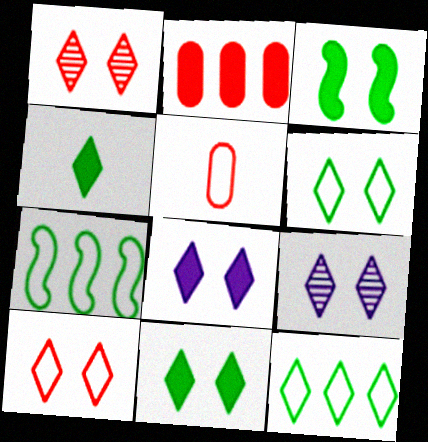[[1, 6, 8], 
[9, 10, 11]]